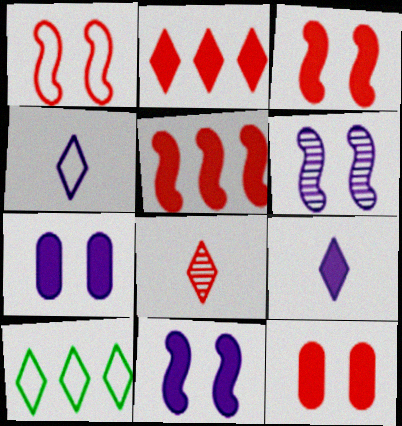[]